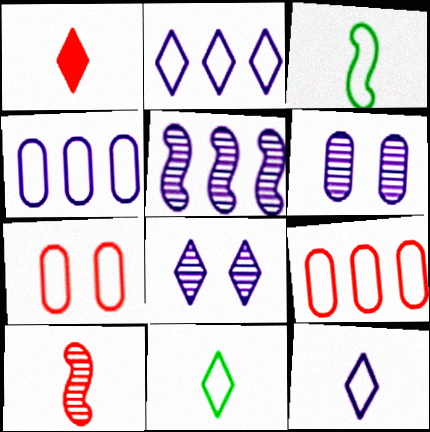[[2, 3, 7]]